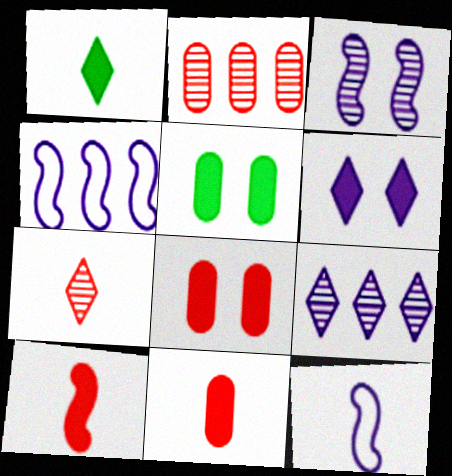[[4, 5, 7]]